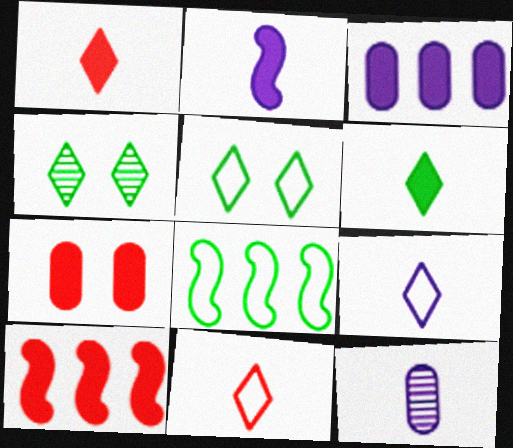[[1, 7, 10], 
[2, 9, 12], 
[5, 10, 12]]